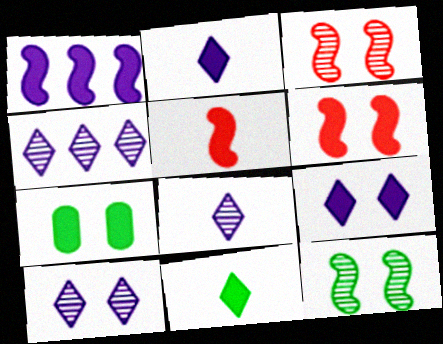[[4, 8, 10], 
[6, 7, 9]]